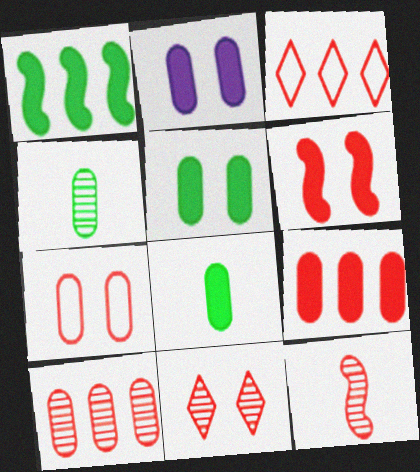[[2, 8, 9], 
[6, 7, 11], 
[10, 11, 12]]